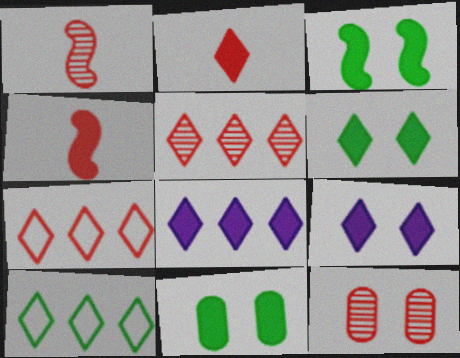[[1, 5, 12], 
[2, 6, 8], 
[3, 6, 11], 
[4, 7, 12], 
[4, 8, 11], 
[5, 8, 10]]